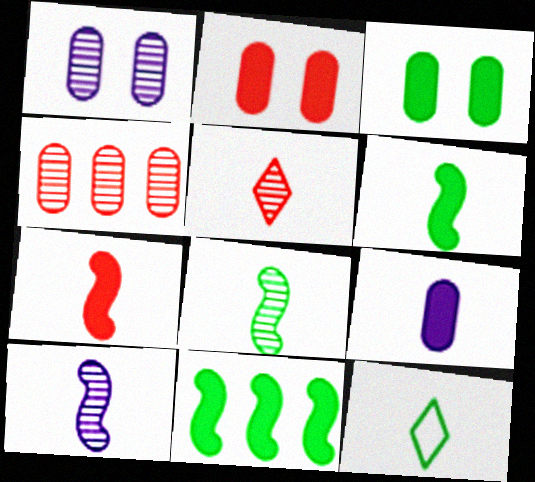[]